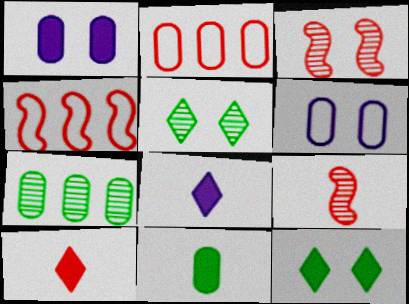[[2, 3, 10], 
[3, 6, 12]]